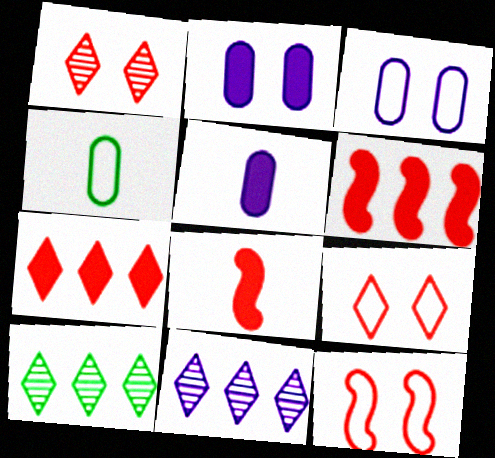[[3, 8, 10], 
[5, 10, 12]]